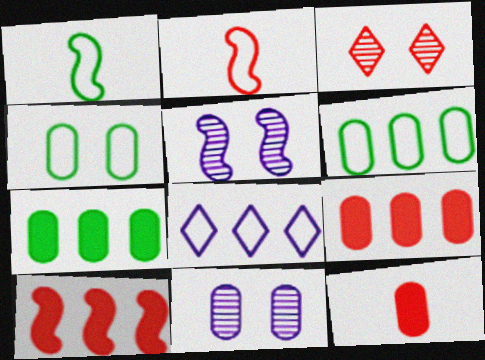[[1, 5, 10], 
[2, 3, 9], 
[2, 4, 8], 
[6, 11, 12]]